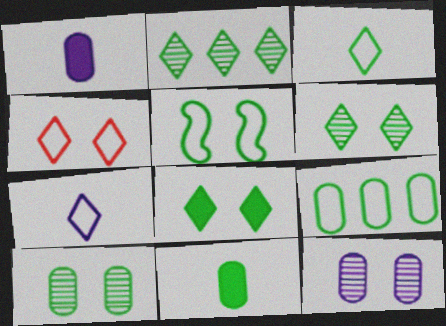[[2, 3, 8], 
[2, 5, 11], 
[3, 5, 9], 
[5, 8, 10], 
[9, 10, 11]]